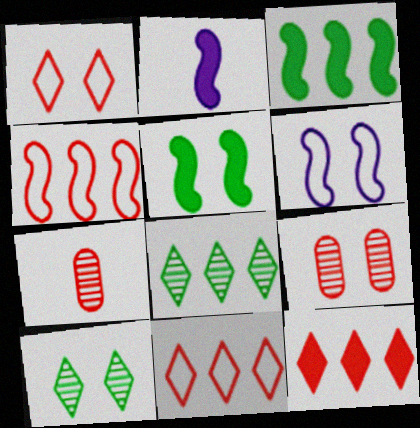[]